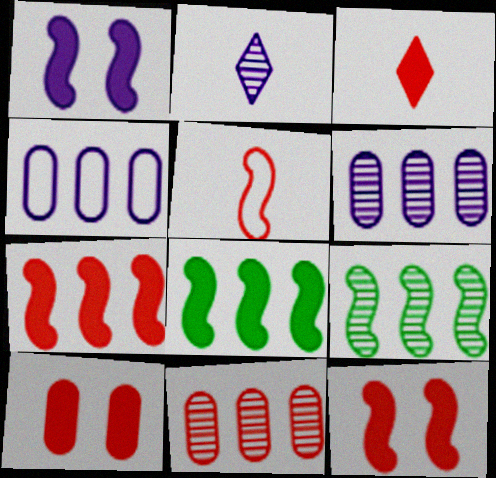[[1, 2, 4], 
[1, 5, 9], 
[3, 7, 10]]